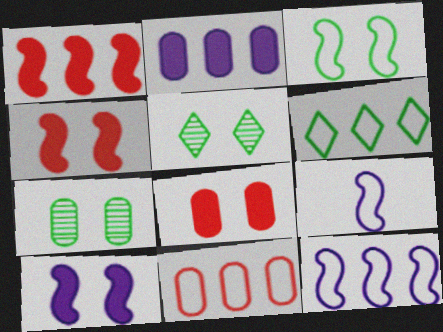[[6, 11, 12]]